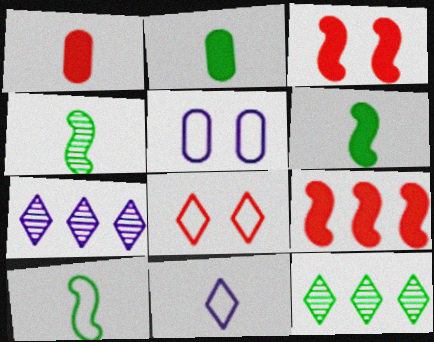[[1, 4, 11], 
[4, 6, 10]]